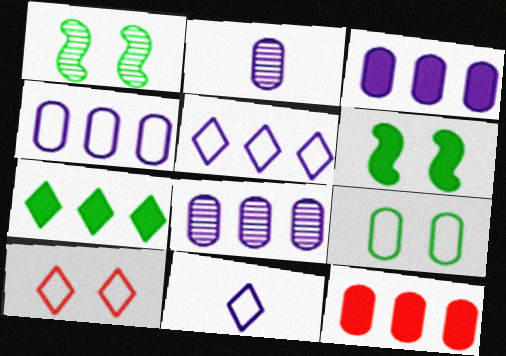[[1, 11, 12], 
[2, 9, 12], 
[3, 4, 8]]